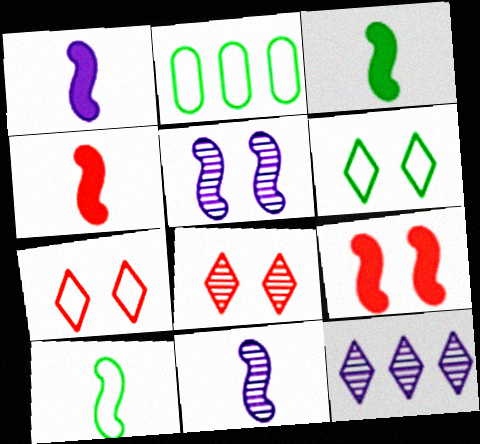[[1, 2, 8], 
[1, 3, 4], 
[2, 6, 10], 
[4, 10, 11]]